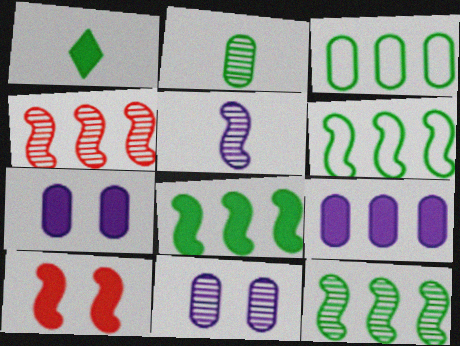[[1, 9, 10], 
[5, 6, 10], 
[6, 8, 12]]